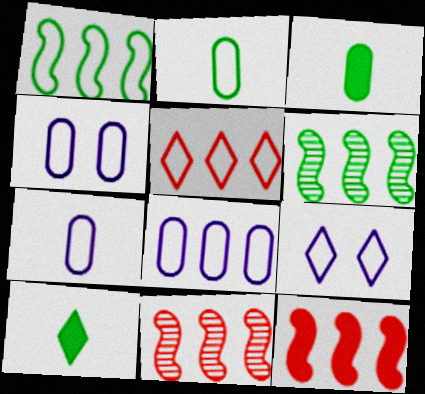[[1, 5, 8], 
[3, 9, 11], 
[4, 7, 8], 
[4, 10, 11]]